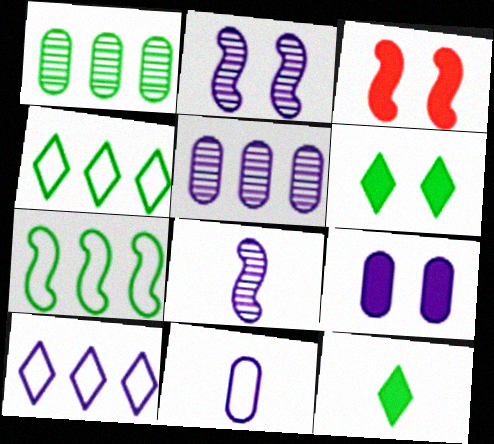[[3, 6, 9], 
[3, 7, 8], 
[5, 9, 11], 
[8, 9, 10]]